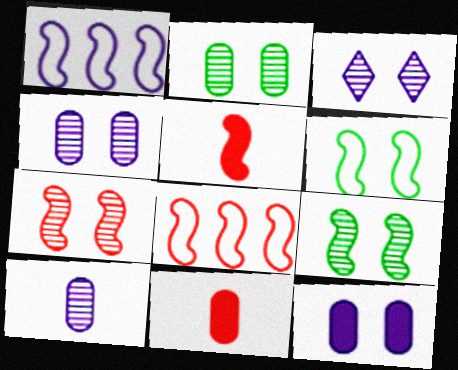[[1, 5, 9], 
[2, 3, 7], 
[5, 7, 8]]